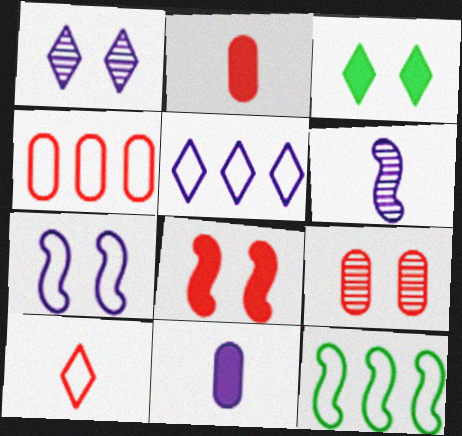[[1, 2, 12], 
[2, 4, 9], 
[3, 4, 6], 
[3, 7, 9], 
[4, 5, 12], 
[6, 8, 12]]